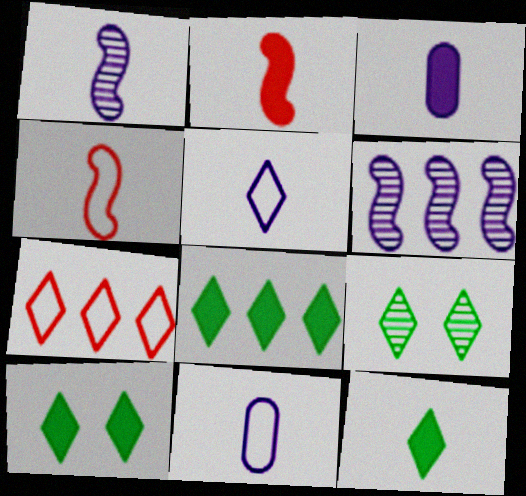[[1, 3, 5], 
[2, 3, 12], 
[8, 10, 12]]